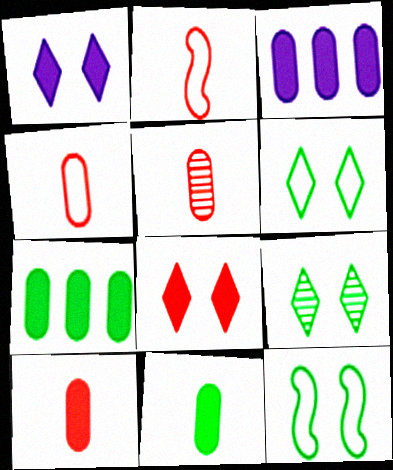[[2, 3, 9], 
[4, 5, 10]]